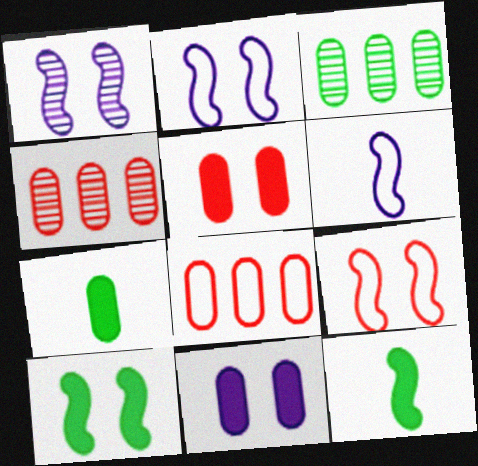[[1, 9, 10]]